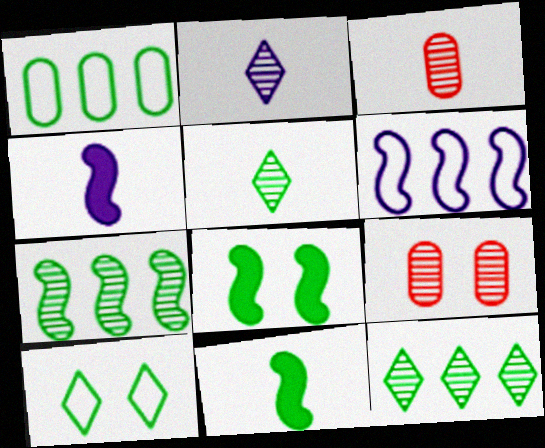[[1, 5, 8], 
[2, 7, 9]]